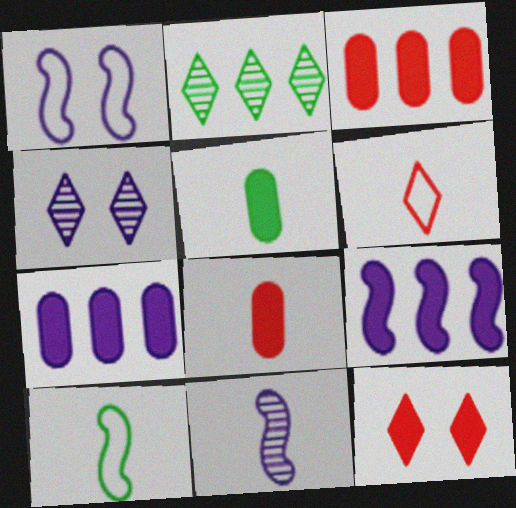[[1, 2, 8], 
[1, 9, 11], 
[3, 4, 10], 
[5, 6, 11], 
[5, 9, 12]]